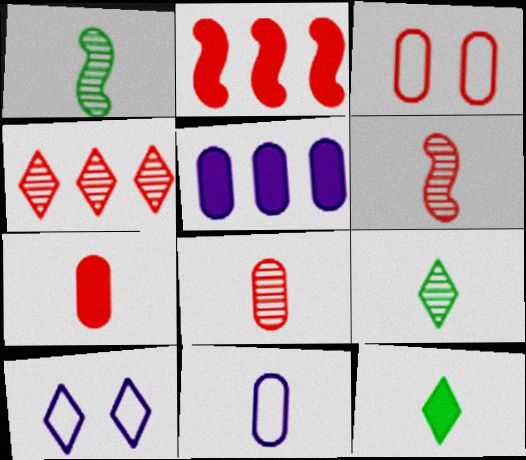[[4, 10, 12], 
[6, 11, 12]]